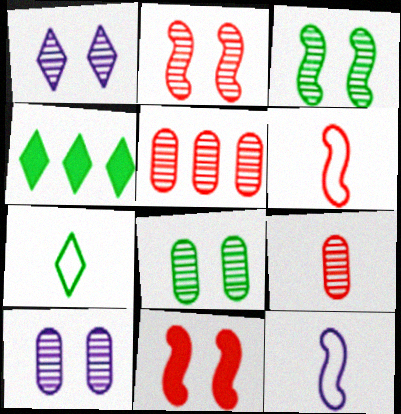[[1, 2, 8], 
[4, 6, 10]]